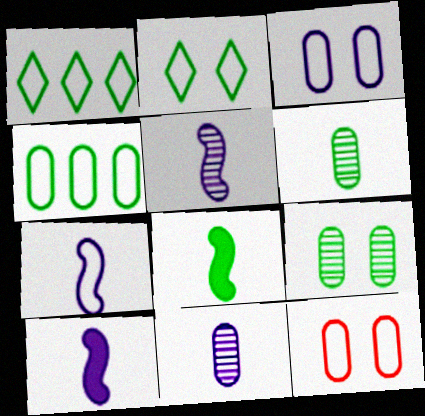[[1, 7, 12], 
[1, 8, 9], 
[5, 7, 10]]